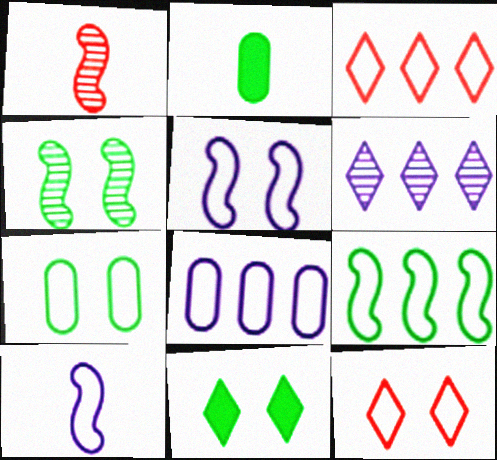[[1, 8, 11], 
[3, 7, 10], 
[3, 8, 9], 
[4, 7, 11], 
[5, 7, 12]]